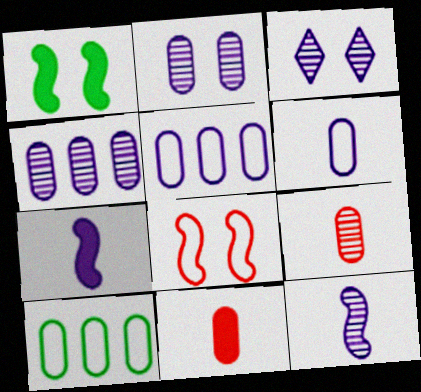[[2, 10, 11], 
[3, 4, 12], 
[3, 5, 7]]